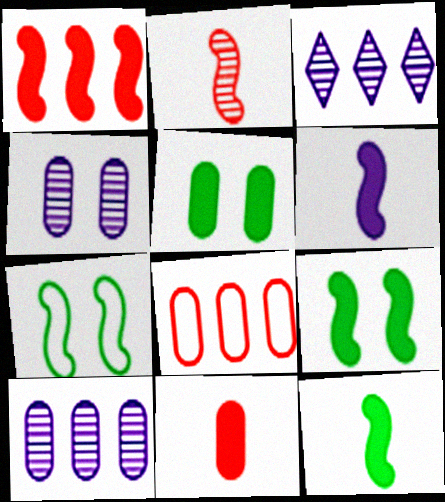[[1, 6, 9], 
[3, 7, 11]]